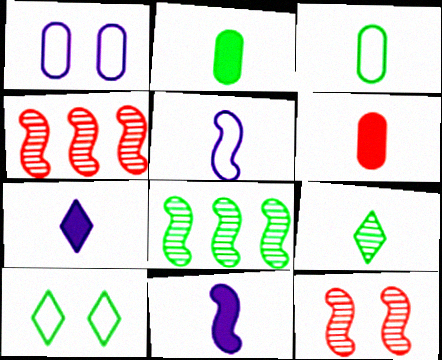[[2, 8, 10], 
[5, 6, 9]]